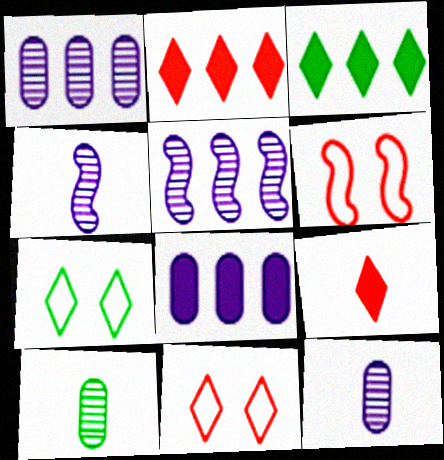[[3, 6, 12]]